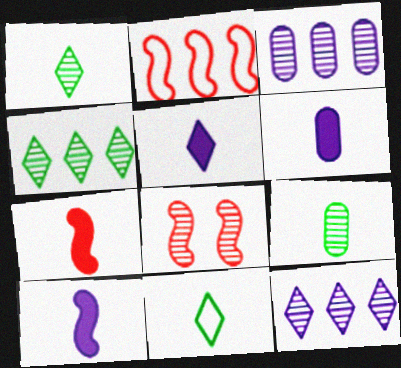[[1, 3, 8], 
[2, 7, 8], 
[5, 6, 10], 
[8, 9, 12]]